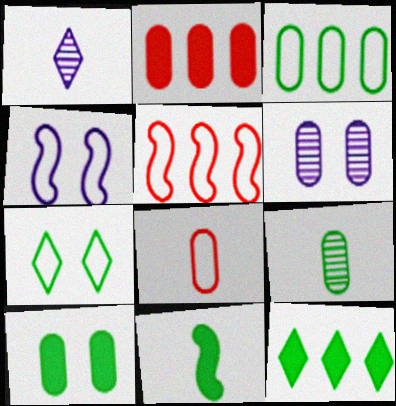[[1, 5, 10], 
[1, 8, 11], 
[3, 9, 10], 
[10, 11, 12]]